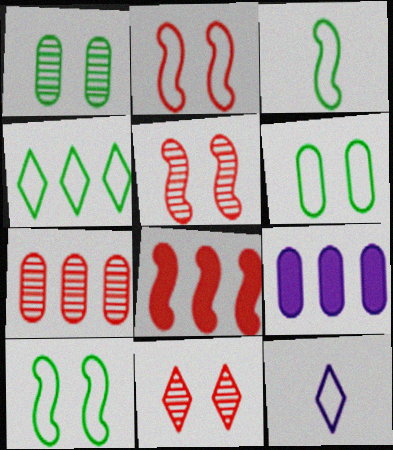[[1, 8, 12], 
[3, 4, 6], 
[3, 9, 11]]